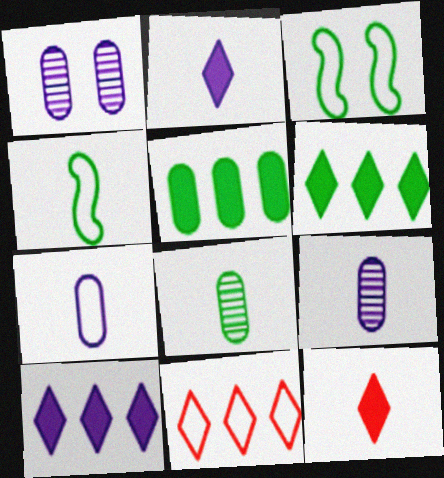[[3, 6, 8], 
[3, 7, 11], 
[4, 9, 12]]